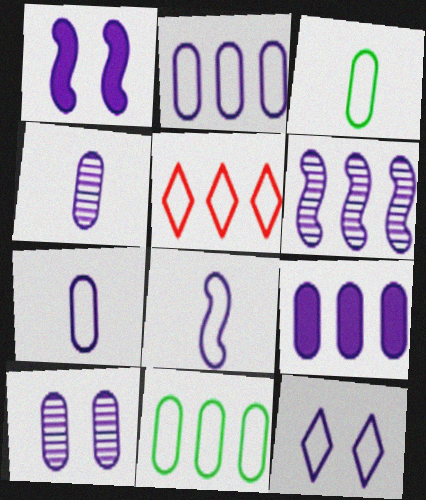[[1, 6, 8], 
[1, 10, 12], 
[2, 8, 12], 
[7, 9, 10]]